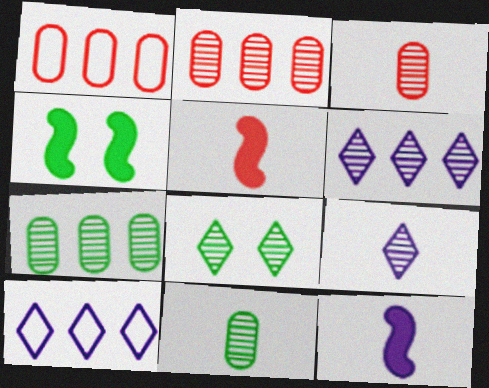[[1, 4, 9], 
[1, 8, 12], 
[3, 4, 10]]